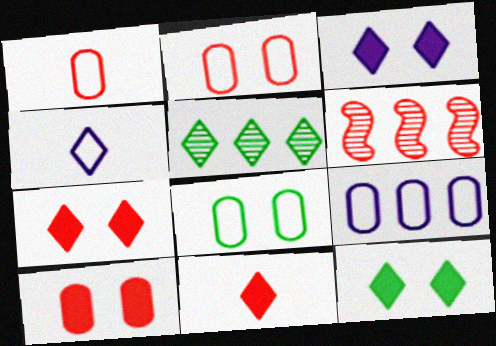[[1, 6, 7], 
[1, 8, 9], 
[2, 6, 11], 
[3, 7, 12], 
[4, 5, 7]]